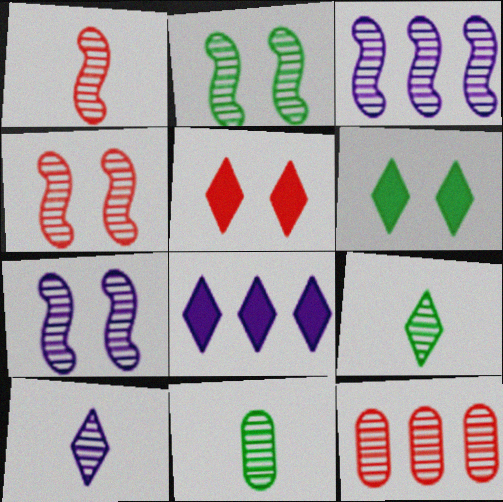[[1, 2, 3], 
[1, 10, 11], 
[2, 4, 7], 
[2, 10, 12], 
[7, 9, 12]]